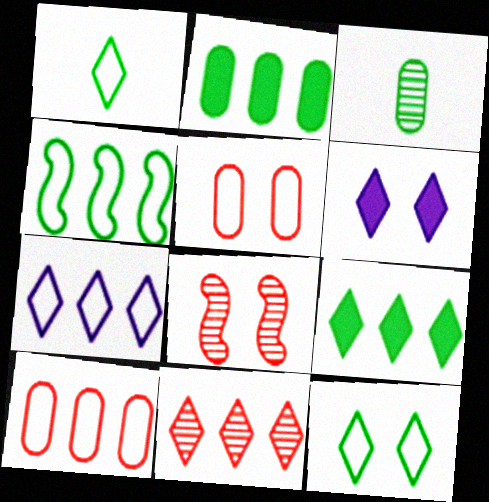[[1, 6, 11], 
[4, 7, 10], 
[7, 9, 11]]